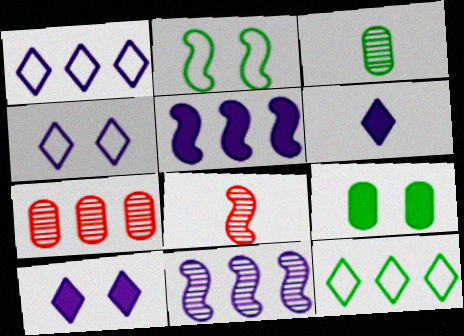[[1, 8, 9], 
[2, 5, 8], 
[2, 6, 7], 
[5, 7, 12]]